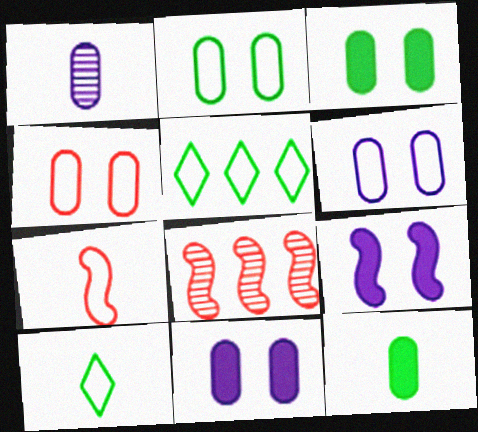[[2, 4, 6], 
[5, 6, 7], 
[8, 10, 11]]